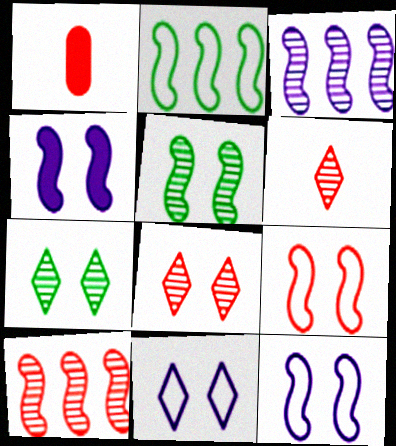[[4, 5, 9]]